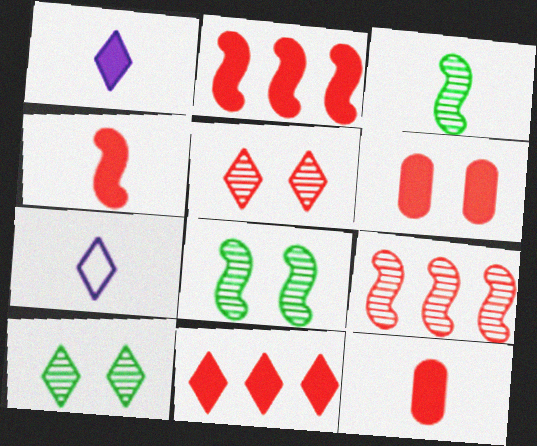[[3, 7, 12], 
[4, 6, 11], 
[7, 10, 11]]